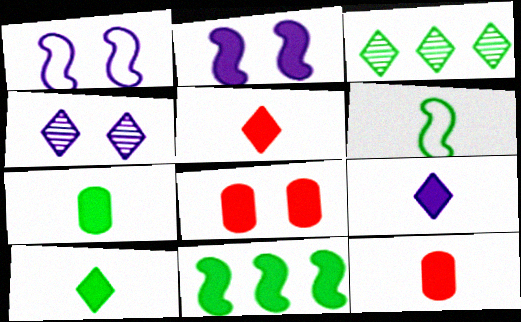[[1, 3, 12], 
[5, 9, 10], 
[8, 9, 11]]